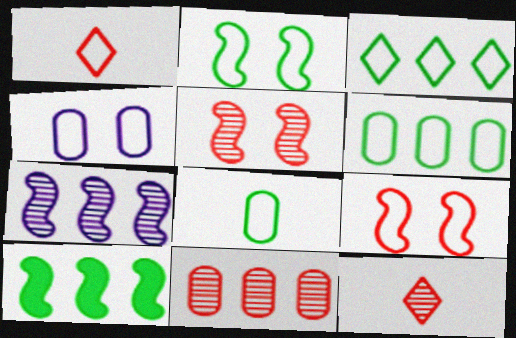[[2, 3, 8], 
[4, 10, 12], 
[5, 11, 12]]